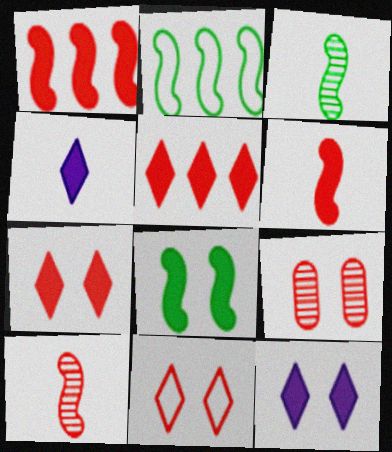[[2, 3, 8], 
[2, 4, 9]]